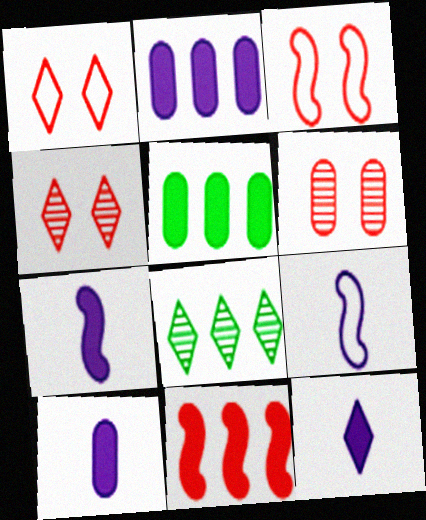[[1, 8, 12], 
[3, 8, 10], 
[4, 5, 9], 
[7, 10, 12]]